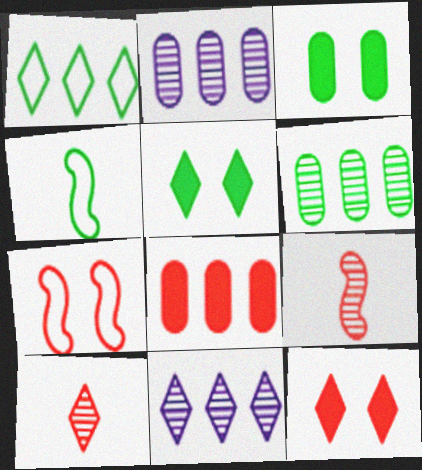[[2, 4, 12], 
[4, 5, 6], 
[7, 8, 10]]